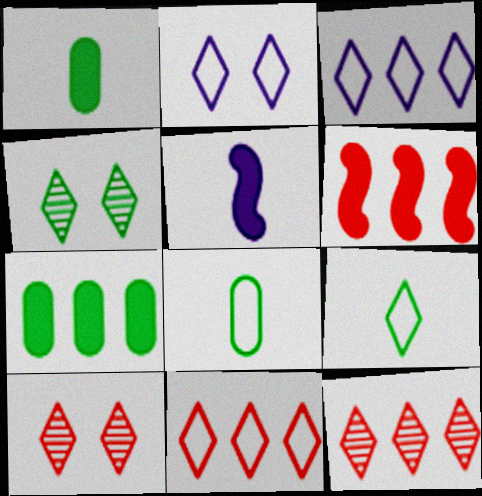[[2, 9, 11]]